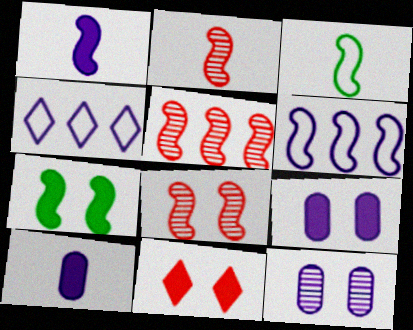[[1, 2, 3], 
[1, 4, 12], 
[2, 5, 8], 
[2, 6, 7], 
[7, 9, 11]]